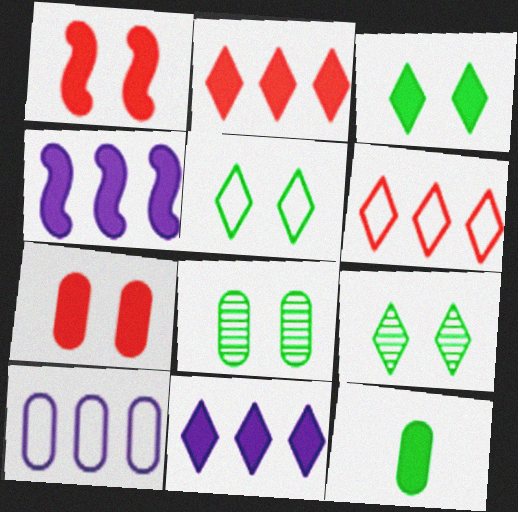[[1, 11, 12], 
[3, 5, 9]]